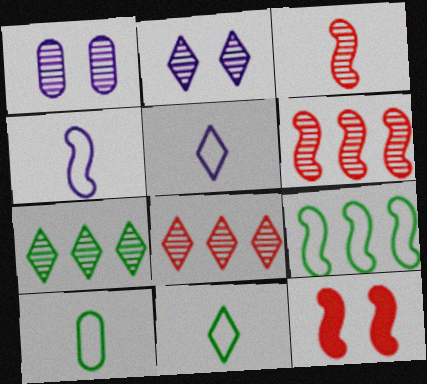[[1, 3, 7]]